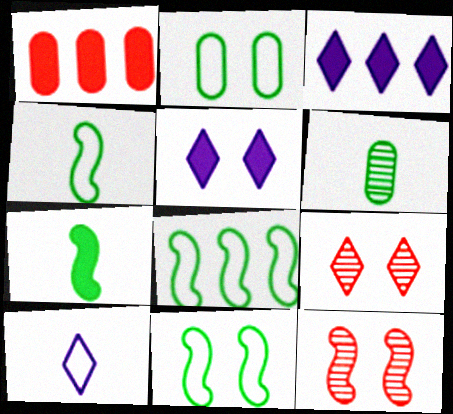[[1, 5, 7], 
[2, 5, 12], 
[4, 8, 11]]